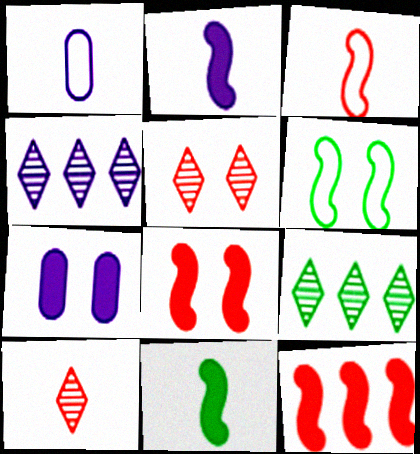[[1, 8, 9], 
[1, 10, 11], 
[3, 7, 9], 
[5, 6, 7]]